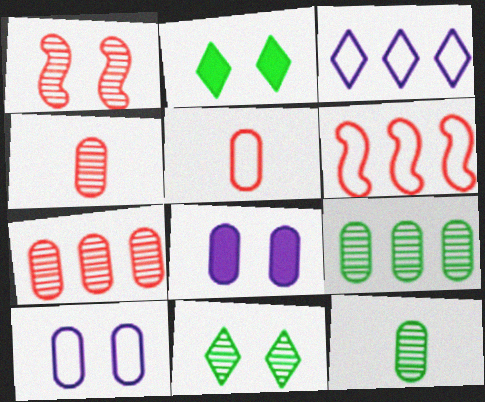[[1, 2, 10], 
[5, 8, 9]]